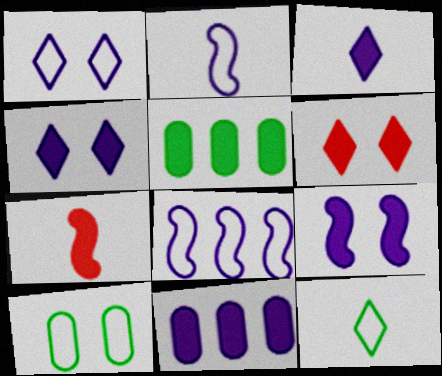[[3, 9, 11], 
[4, 5, 7]]